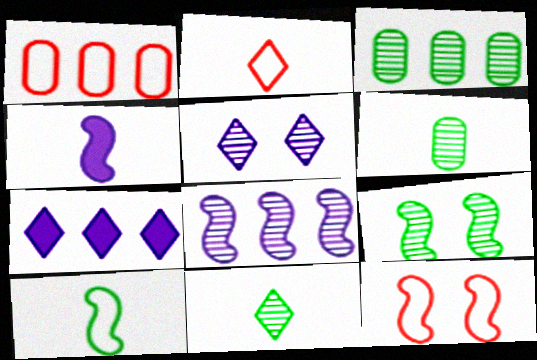[[1, 2, 12], 
[2, 4, 6], 
[3, 9, 11], 
[6, 7, 12]]